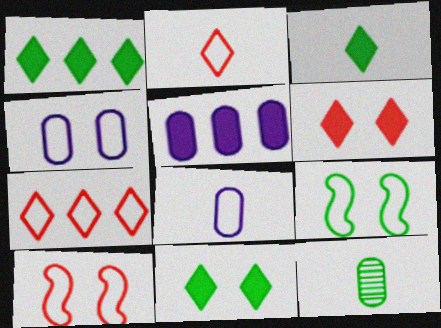[[1, 3, 11], 
[1, 9, 12], 
[7, 8, 9]]